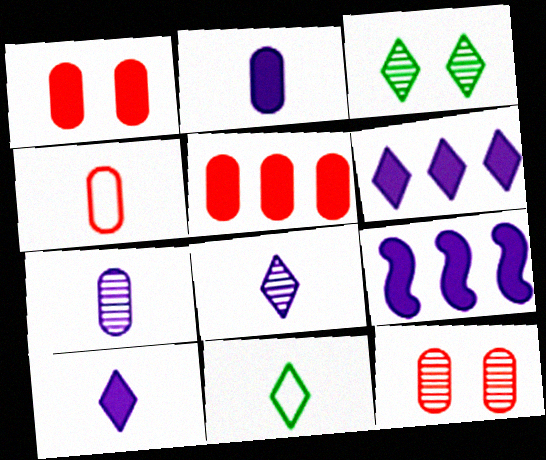[[3, 4, 9], 
[4, 5, 12], 
[9, 11, 12]]